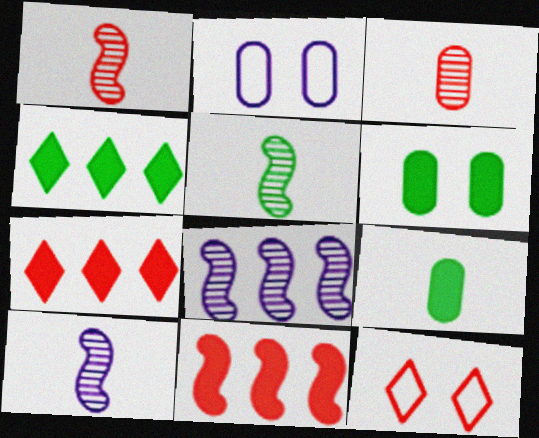[[1, 2, 4], 
[1, 5, 10], 
[2, 5, 7], 
[3, 11, 12], 
[8, 9, 12]]